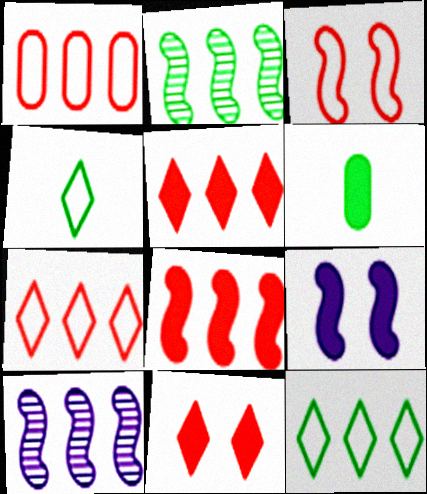[[5, 6, 9]]